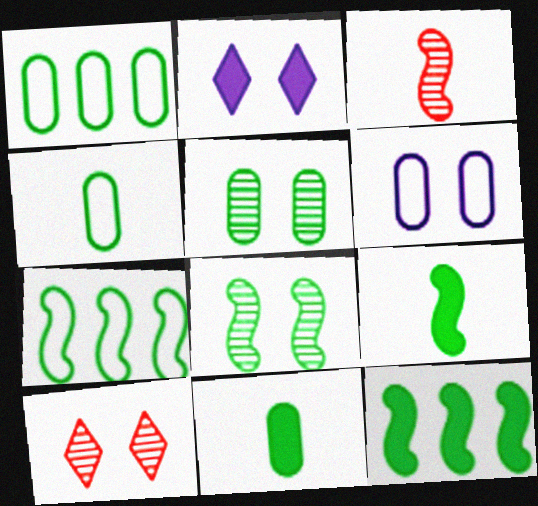[[1, 2, 3], 
[1, 5, 11], 
[7, 8, 9]]